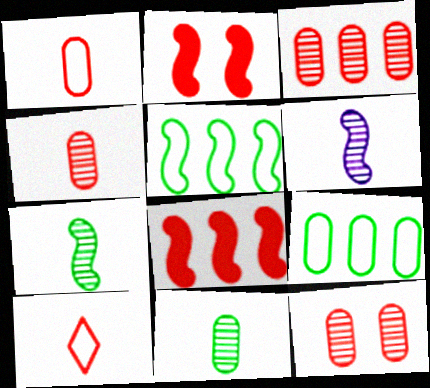[[2, 3, 10], 
[2, 5, 6], 
[3, 4, 12], 
[8, 10, 12]]